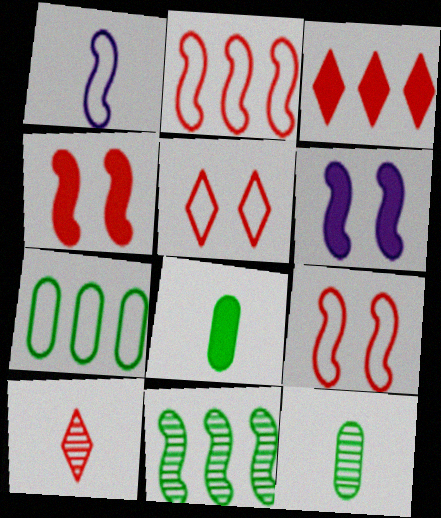[[1, 4, 11], 
[1, 5, 7], 
[1, 8, 10], 
[3, 5, 10], 
[3, 6, 8], 
[6, 7, 10]]